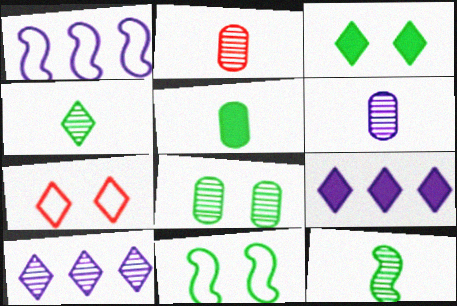[[1, 2, 3], 
[2, 9, 11], 
[3, 8, 11], 
[4, 7, 9]]